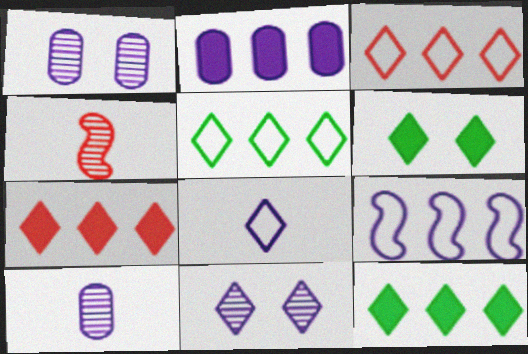[]